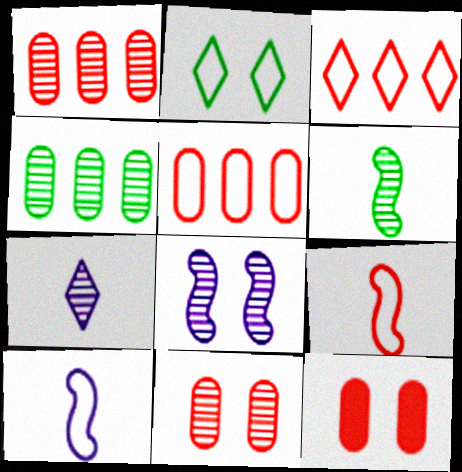[[2, 5, 10], 
[2, 8, 12]]